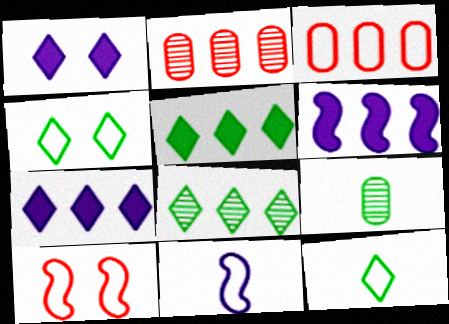[[3, 4, 11], 
[3, 6, 8], 
[7, 9, 10]]